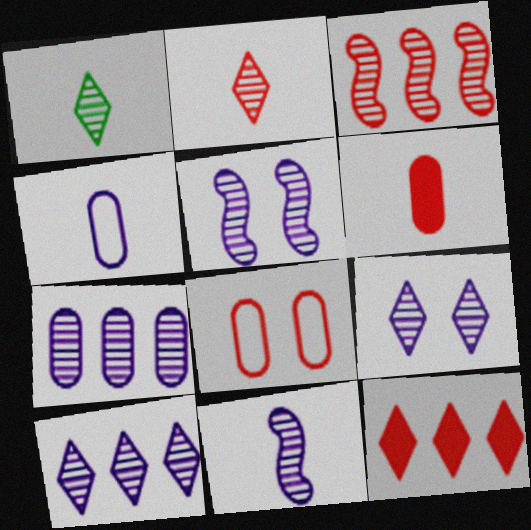[[7, 9, 11]]